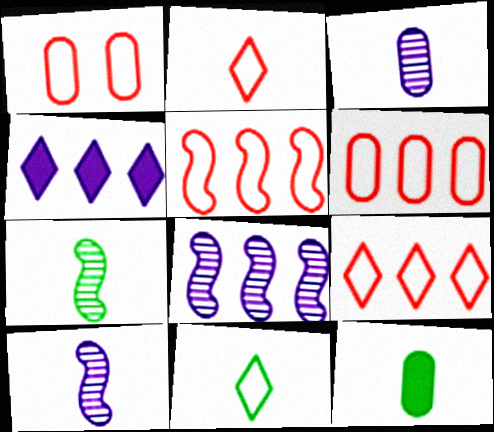[[1, 2, 5], 
[1, 4, 7], 
[2, 10, 12], 
[5, 6, 9], 
[7, 11, 12]]